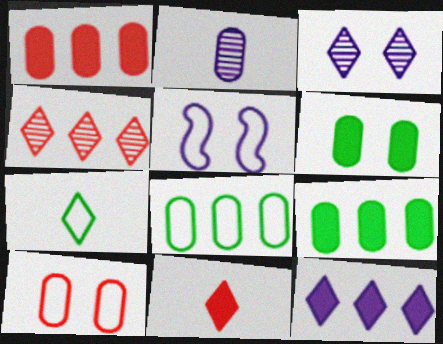[[2, 5, 12], 
[2, 9, 10]]